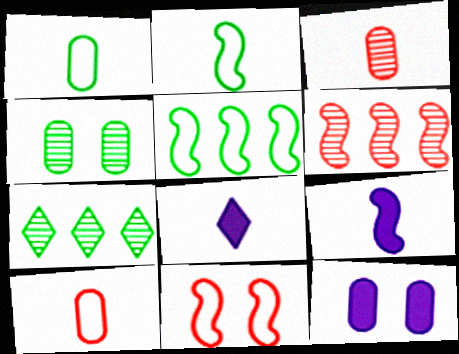[[2, 3, 8]]